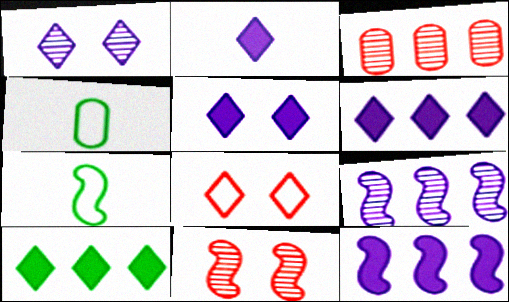[[2, 5, 6], 
[3, 5, 7], 
[4, 6, 11], 
[7, 11, 12]]